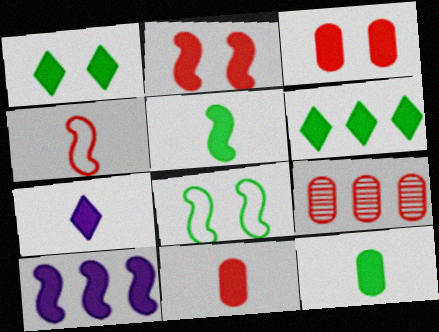[[1, 10, 11], 
[2, 5, 10], 
[5, 7, 11], 
[7, 8, 9]]